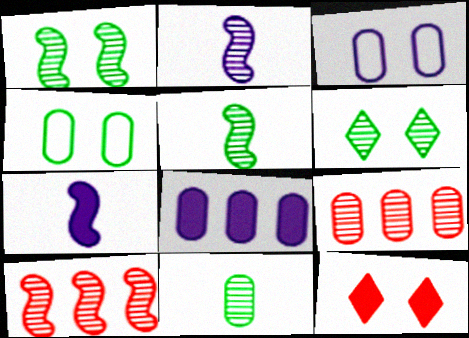[[1, 2, 10], 
[1, 3, 12], 
[2, 6, 9]]